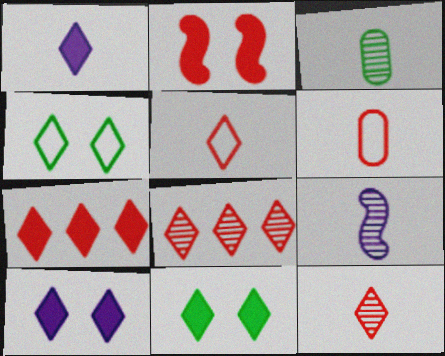[[1, 4, 8], 
[1, 7, 11], 
[2, 6, 8], 
[3, 9, 12]]